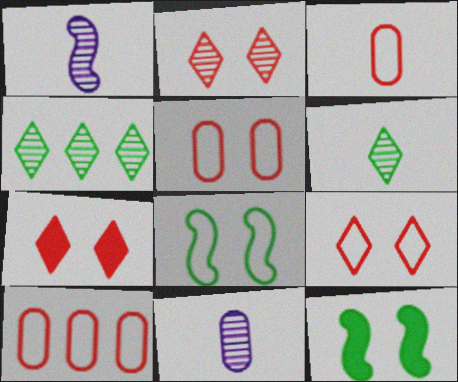[[2, 7, 9], 
[3, 5, 10]]